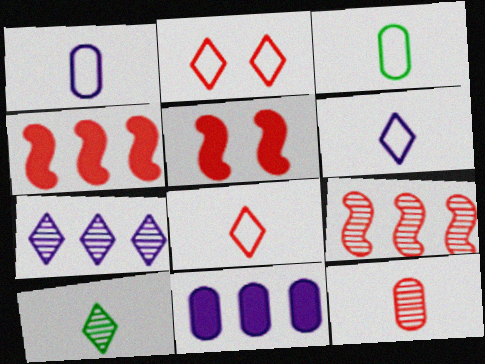[[2, 4, 12], 
[3, 5, 7]]